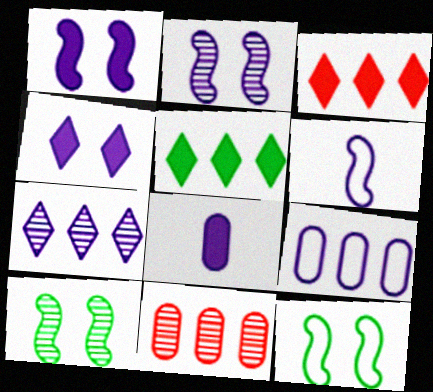[]